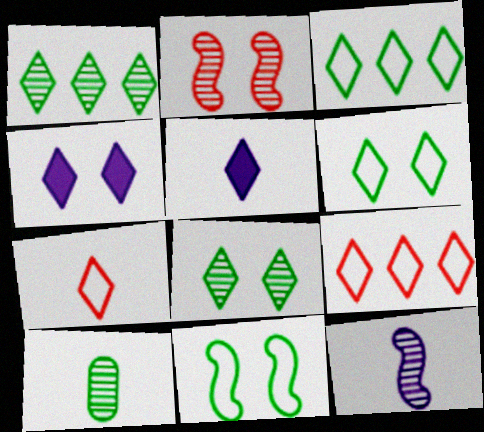[[1, 4, 7], 
[5, 8, 9]]